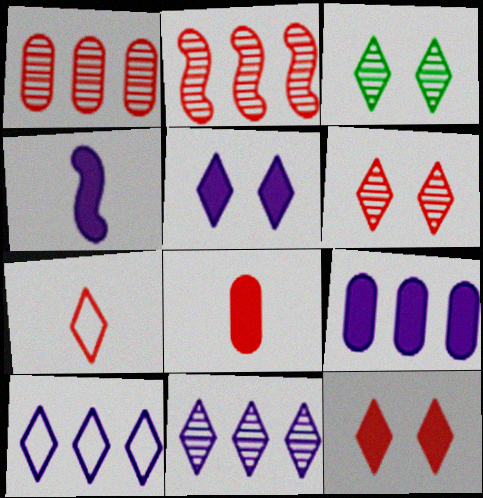[[4, 5, 9]]